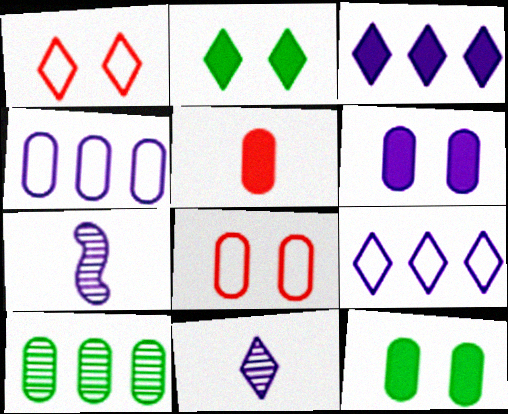[[6, 7, 9]]